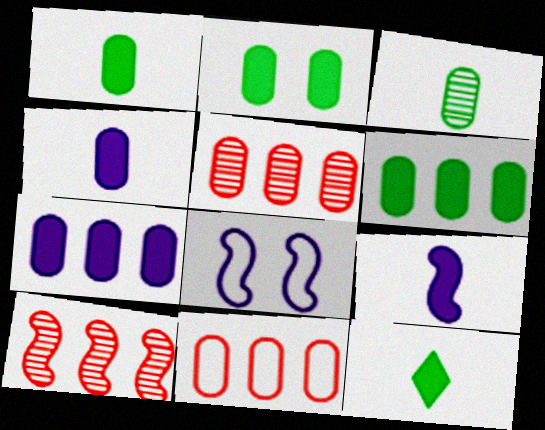[[1, 2, 6], 
[5, 8, 12]]